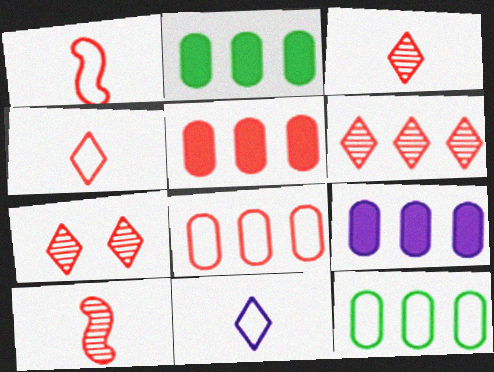[[1, 5, 7], 
[2, 5, 9], 
[3, 6, 7]]